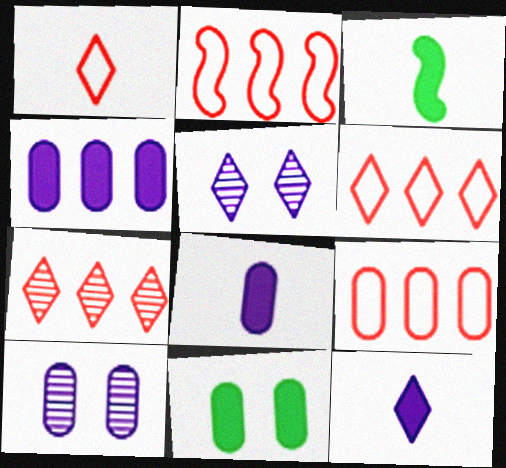[[2, 6, 9], 
[3, 5, 9], 
[3, 6, 10]]